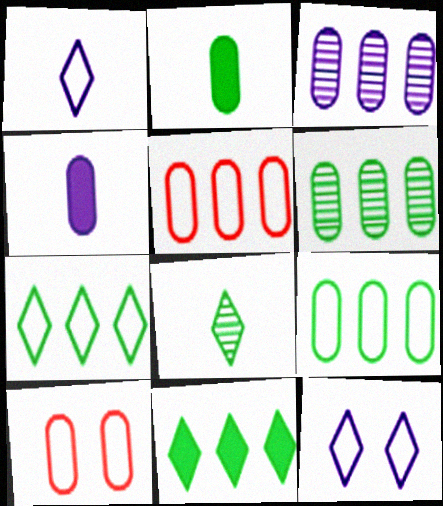[[2, 3, 10], 
[4, 6, 10]]